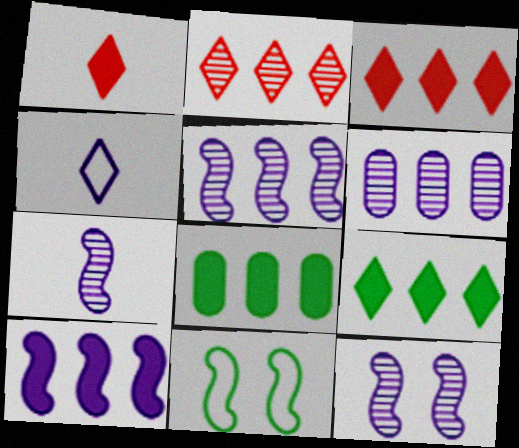[[1, 6, 11], 
[3, 8, 10], 
[5, 7, 12]]